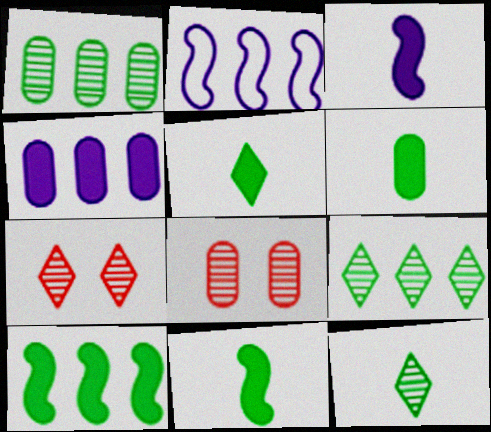[[2, 5, 8], 
[2, 6, 7], 
[5, 6, 11]]